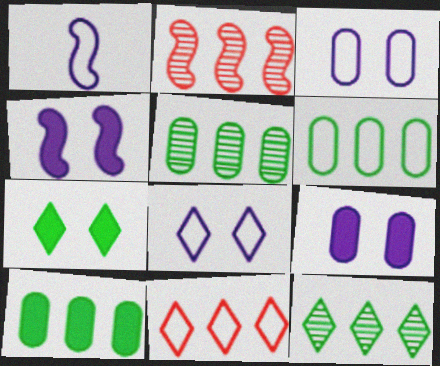[[5, 6, 10]]